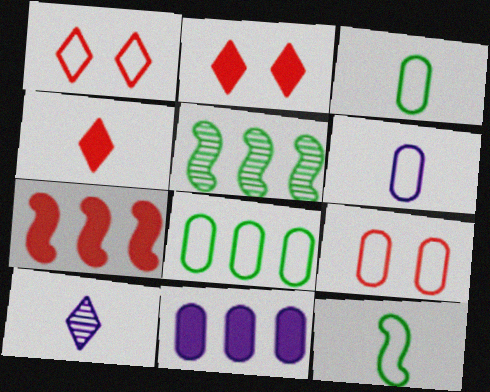[[2, 5, 6], 
[6, 8, 9]]